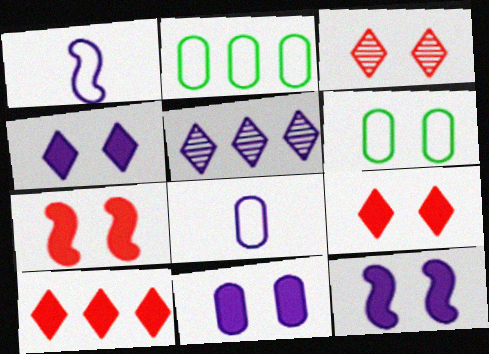[[1, 5, 11], 
[3, 6, 12], 
[4, 11, 12], 
[5, 8, 12]]